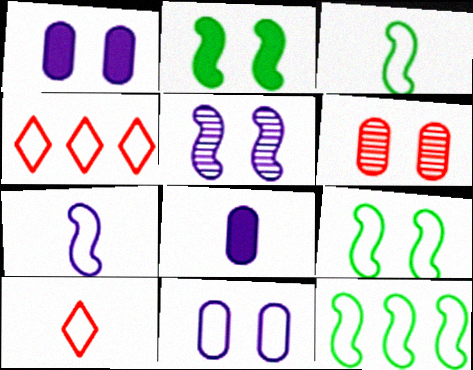[[3, 4, 11], 
[3, 9, 12], 
[10, 11, 12]]